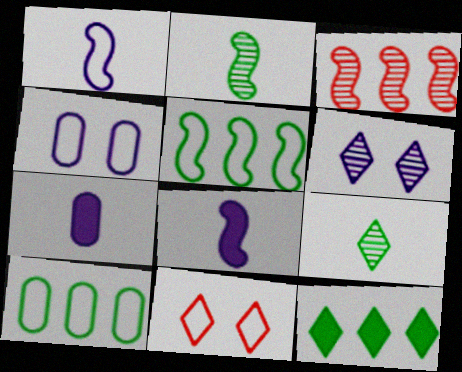[[1, 10, 11]]